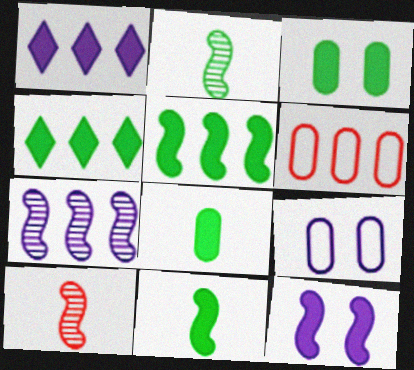[[3, 4, 11], 
[4, 6, 7], 
[4, 9, 10]]